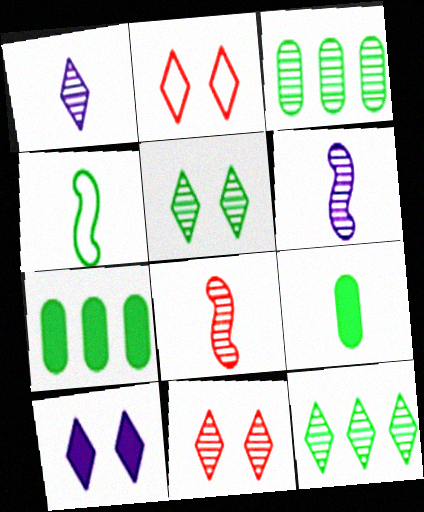[[1, 11, 12], 
[2, 5, 10], 
[2, 6, 7], 
[3, 6, 11], 
[4, 5, 7]]